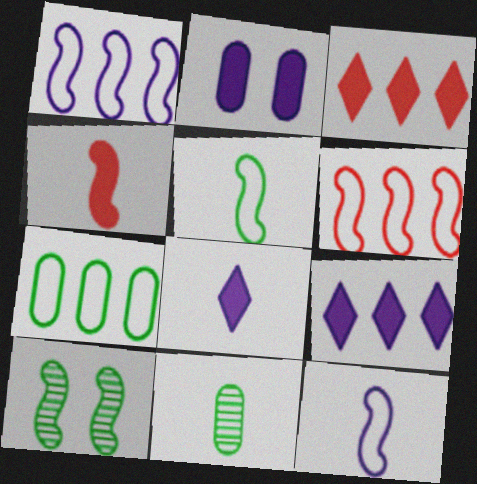[[1, 4, 10]]